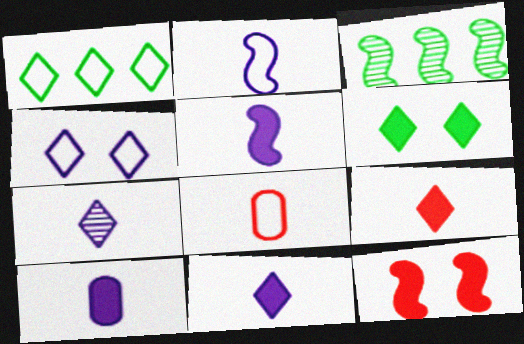[[2, 3, 12], 
[2, 7, 10], 
[5, 10, 11]]